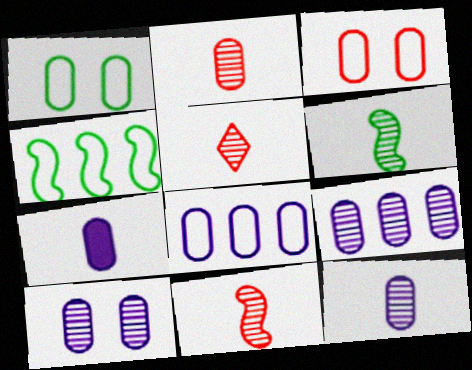[[2, 5, 11], 
[5, 6, 12], 
[7, 8, 10], 
[9, 10, 12]]